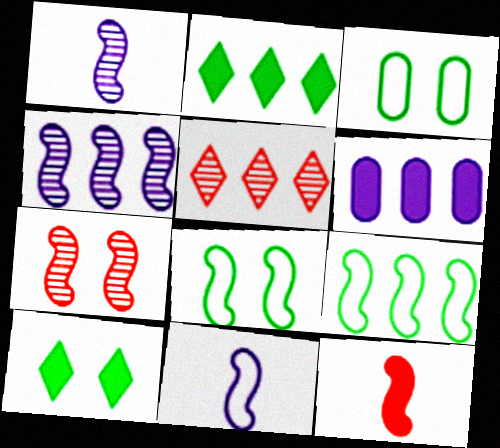[[4, 8, 12], 
[5, 6, 9], 
[6, 10, 12]]